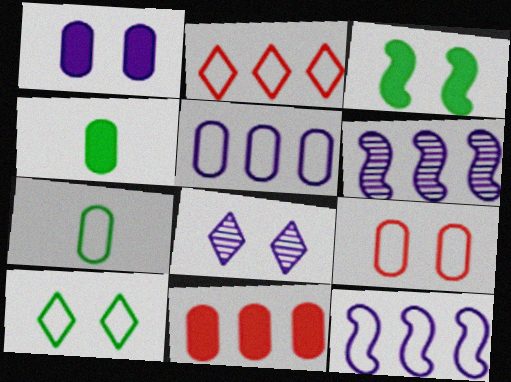[[1, 4, 11], 
[3, 8, 9], 
[5, 7, 9]]